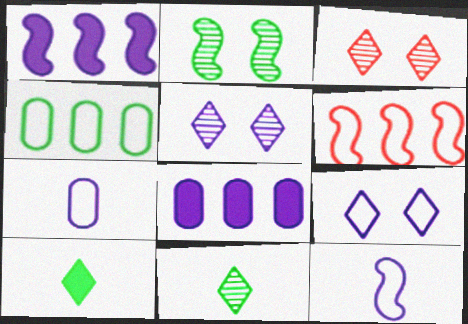[[1, 5, 7], 
[2, 4, 10], 
[5, 8, 12]]